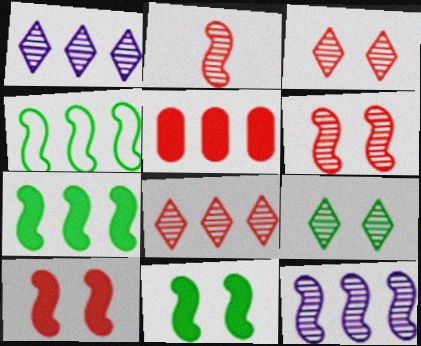[[1, 4, 5]]